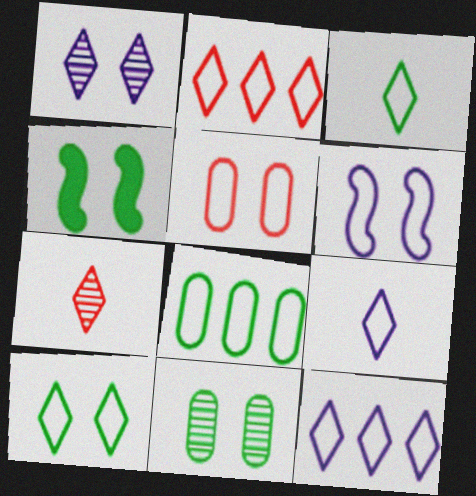[[1, 4, 5], 
[2, 9, 10], 
[4, 10, 11], 
[5, 6, 10]]